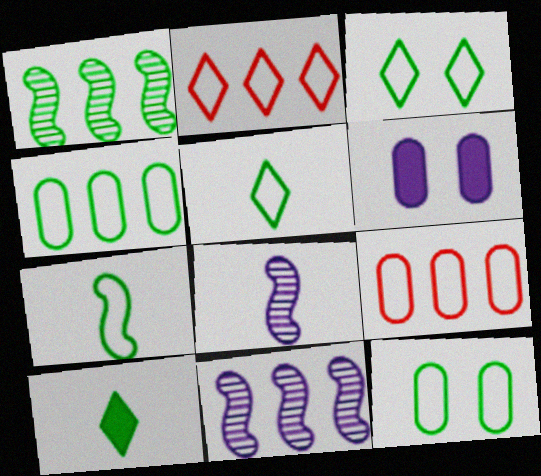[[1, 10, 12], 
[3, 4, 7]]